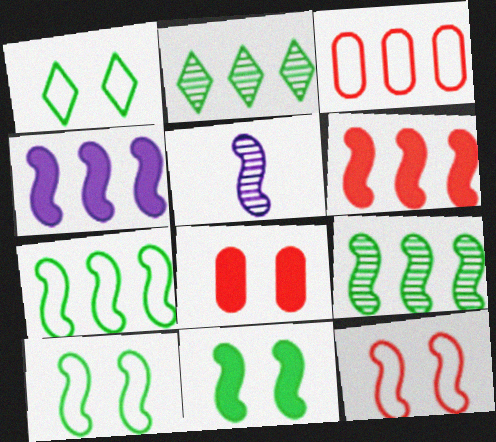[[2, 3, 4], 
[5, 6, 10]]